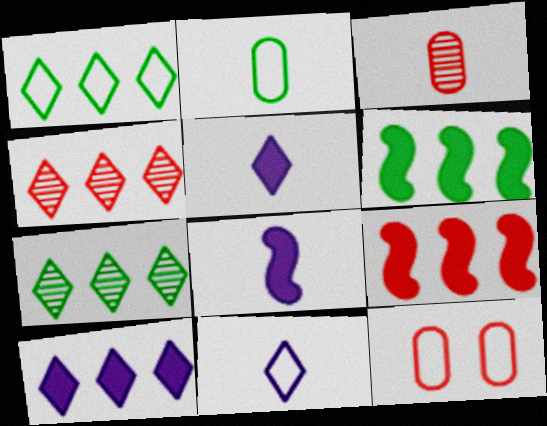[[1, 4, 10], 
[7, 8, 12]]